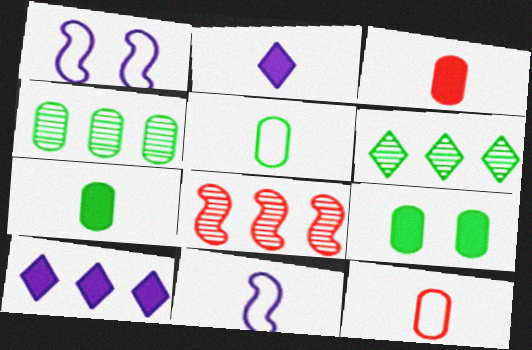[[1, 3, 6], 
[4, 5, 9]]